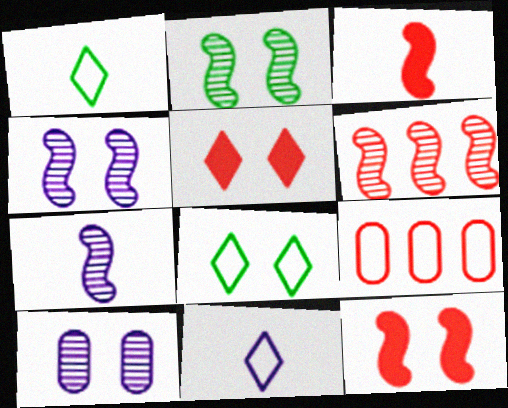[[2, 6, 7], 
[8, 10, 12]]